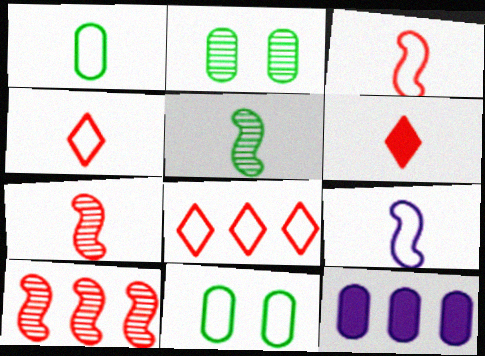[[1, 4, 9], 
[8, 9, 11]]